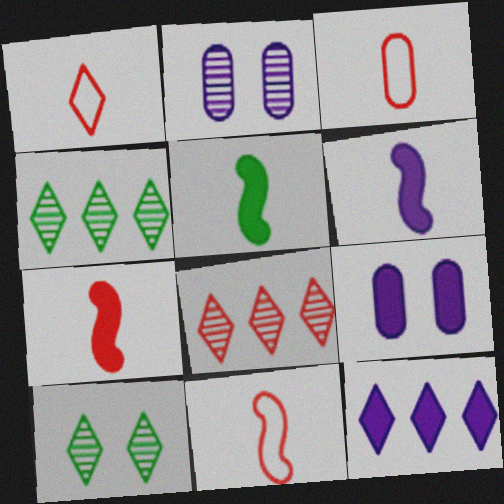[[1, 3, 11], 
[1, 10, 12], 
[4, 9, 11], 
[5, 6, 7], 
[6, 9, 12]]